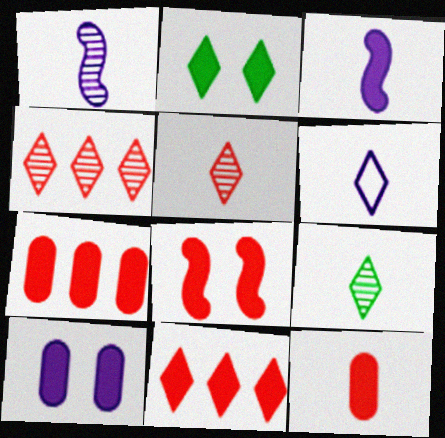[[2, 3, 7], 
[2, 4, 6], 
[2, 8, 10], 
[8, 11, 12]]